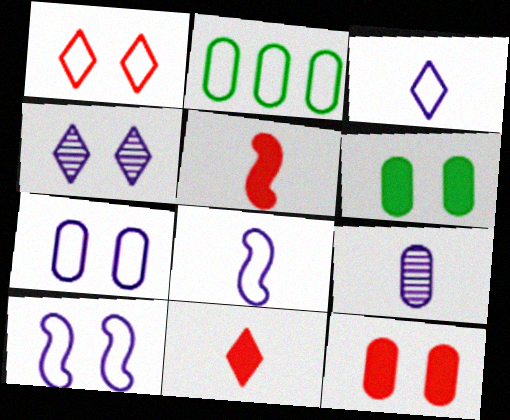[[1, 2, 8], 
[2, 4, 5], 
[2, 9, 12]]